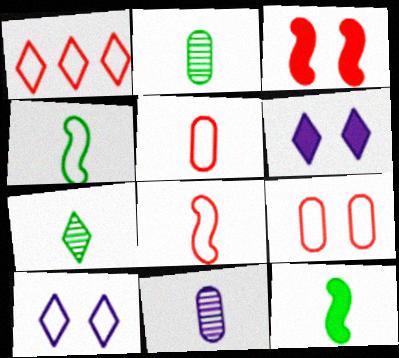[[1, 6, 7], 
[1, 8, 9]]